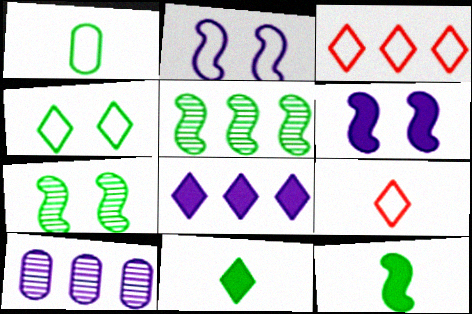[[1, 2, 3]]